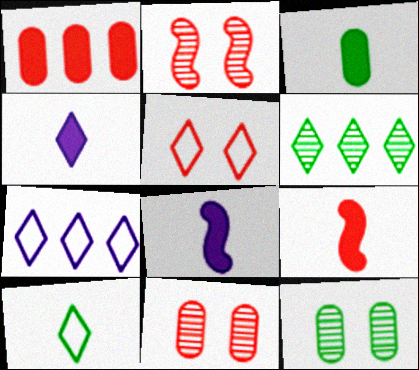[[2, 3, 7], 
[3, 4, 9], 
[4, 5, 6], 
[5, 7, 10], 
[7, 9, 12]]